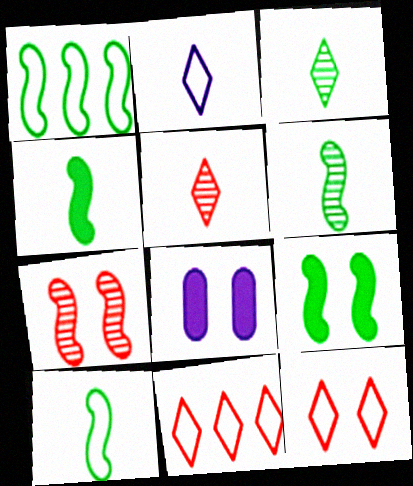[[1, 5, 8], 
[1, 6, 9], 
[4, 6, 10], 
[6, 8, 11]]